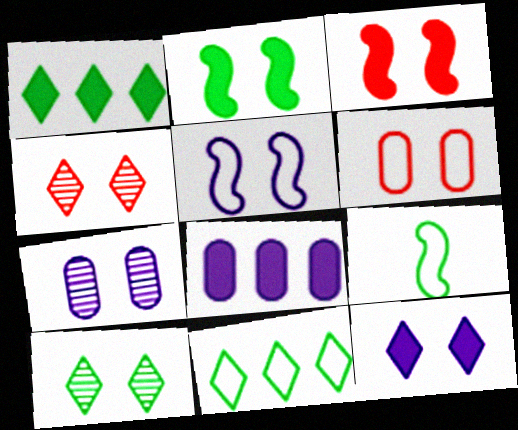[[3, 4, 6], 
[4, 8, 9], 
[5, 7, 12]]